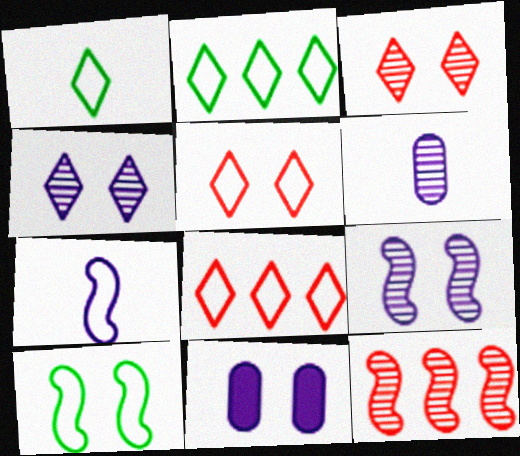[[1, 11, 12], 
[3, 10, 11]]